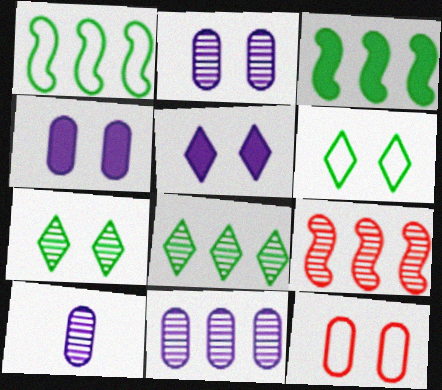[[2, 10, 11], 
[7, 9, 10], 
[8, 9, 11]]